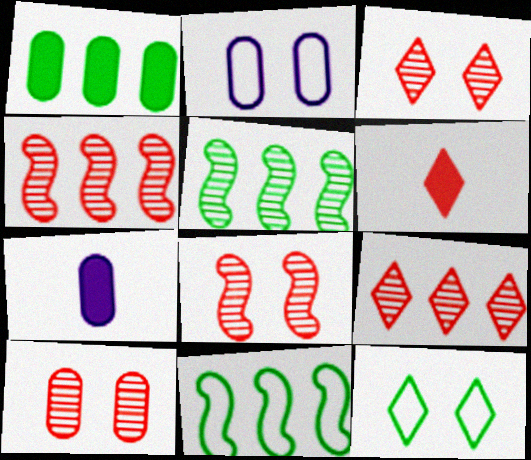[[2, 5, 6], 
[3, 7, 11], 
[3, 8, 10], 
[4, 7, 12]]